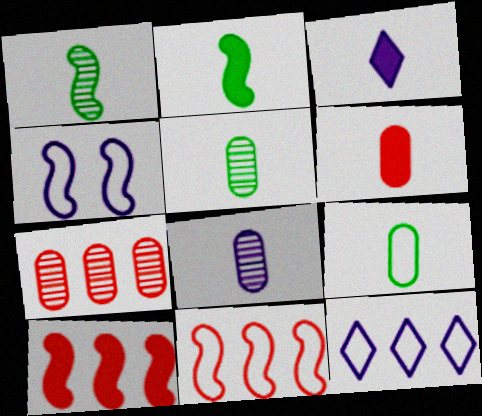[[1, 4, 10], 
[2, 3, 6], 
[6, 8, 9]]